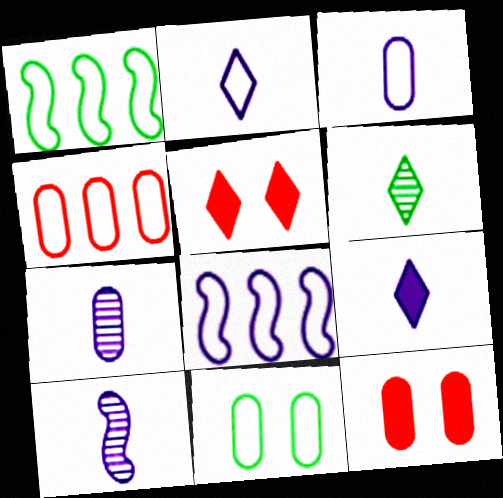[[1, 5, 7], 
[3, 4, 11], 
[3, 9, 10], 
[6, 8, 12]]